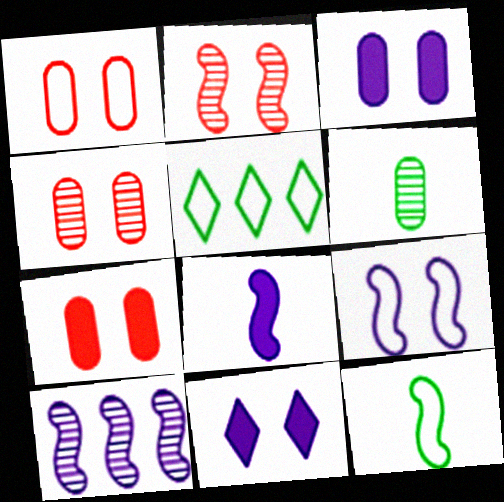[[1, 4, 7], 
[4, 5, 8], 
[8, 9, 10]]